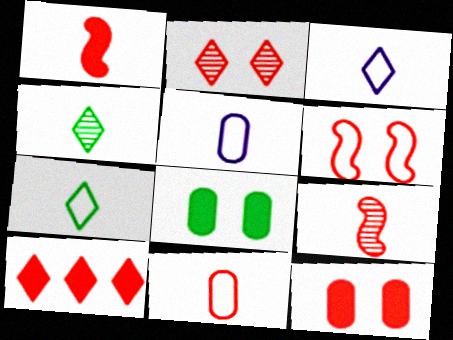[[1, 4, 5], 
[1, 10, 12], 
[2, 6, 12]]